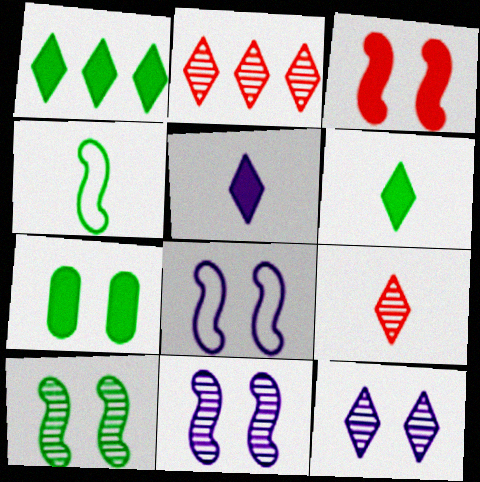[[3, 8, 10]]